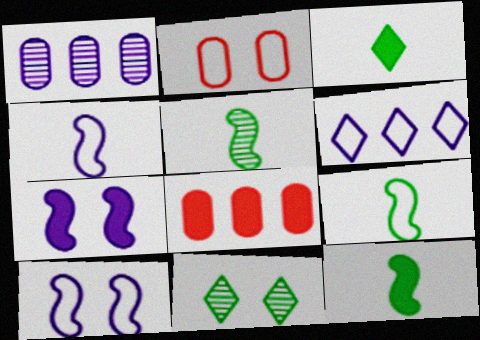[[2, 6, 9], 
[2, 7, 11], 
[3, 7, 8], 
[4, 8, 11], 
[5, 9, 12]]